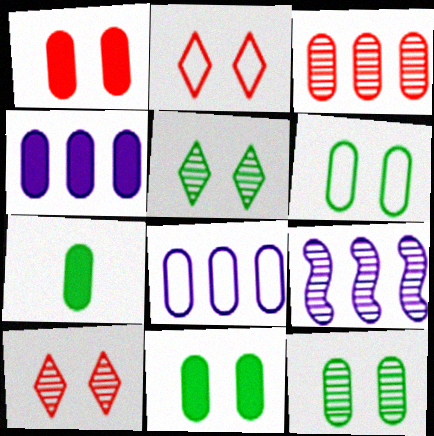[[1, 4, 7], 
[2, 7, 9], 
[6, 11, 12]]